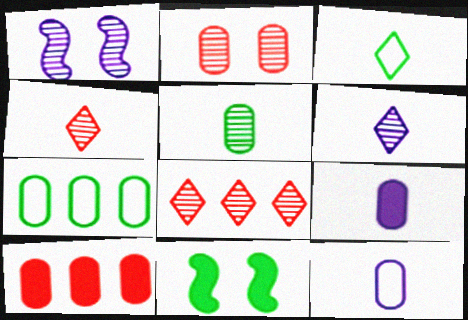[[1, 3, 10], 
[1, 5, 8], 
[2, 7, 9], 
[8, 11, 12]]